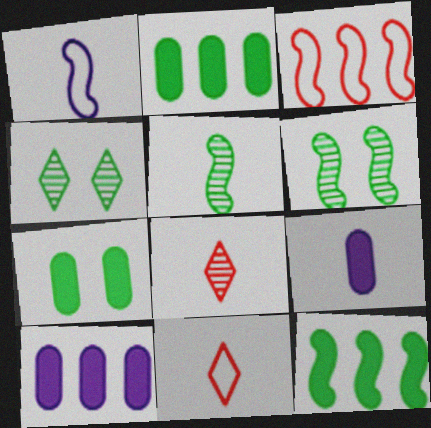[[3, 4, 9], 
[5, 9, 11], 
[6, 10, 11]]